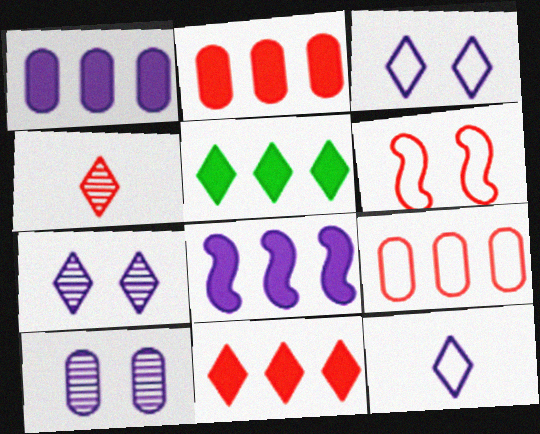[[2, 4, 6], 
[2, 5, 8], 
[3, 4, 5], 
[8, 10, 12]]